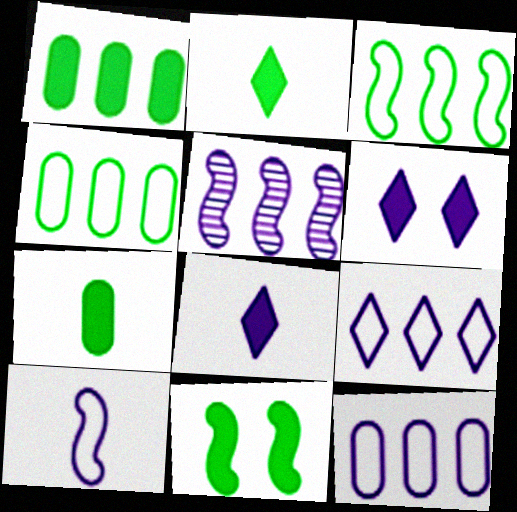[[1, 2, 11]]